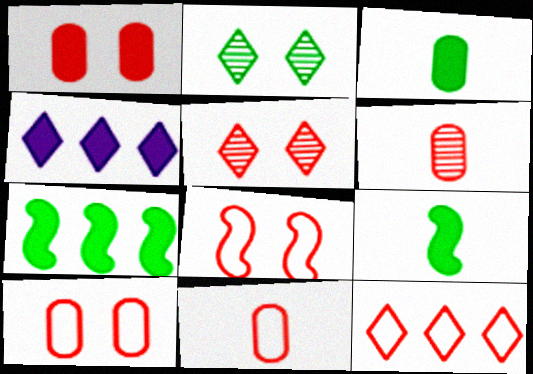[[1, 4, 9], 
[1, 5, 8], 
[8, 11, 12]]